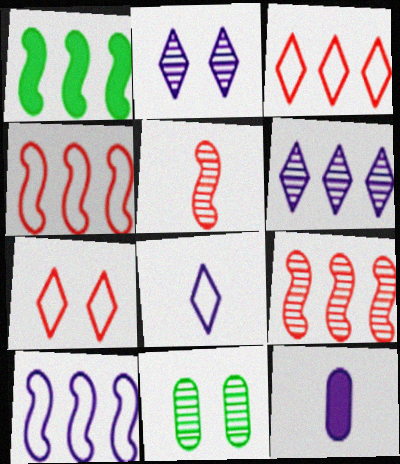[[1, 9, 10], 
[2, 10, 12], 
[5, 6, 11]]